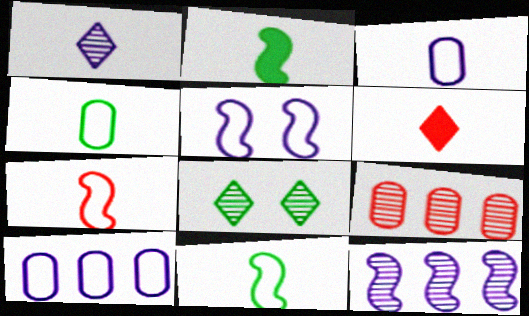[]